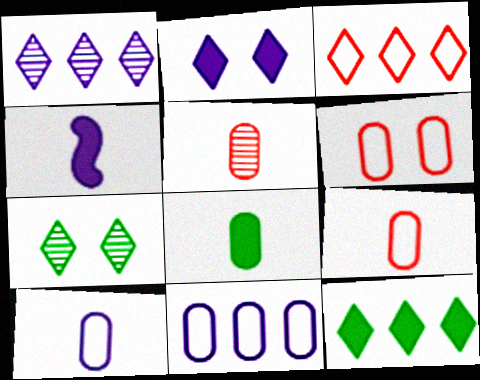[[1, 3, 12], 
[5, 8, 10]]